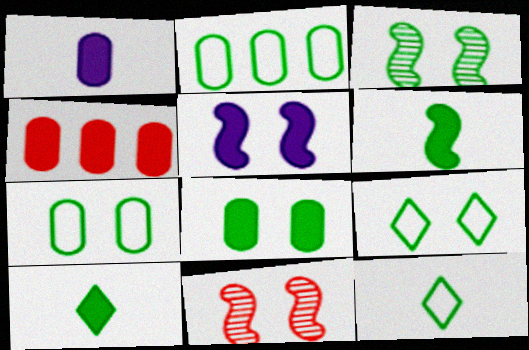[[1, 4, 8], 
[2, 3, 10], 
[3, 8, 9], 
[4, 5, 10]]